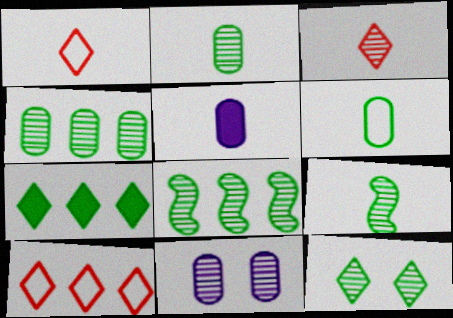[[1, 5, 9], 
[2, 8, 12], 
[3, 8, 11], 
[4, 9, 12]]